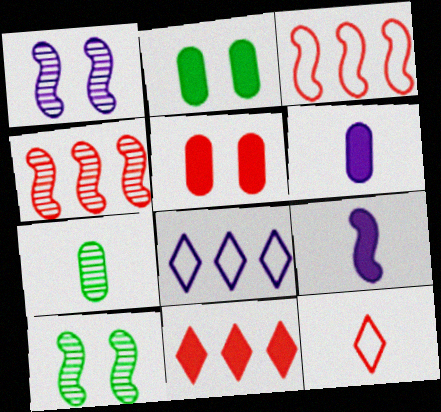[[1, 6, 8], 
[2, 9, 11], 
[3, 9, 10], 
[4, 5, 12], 
[7, 9, 12]]